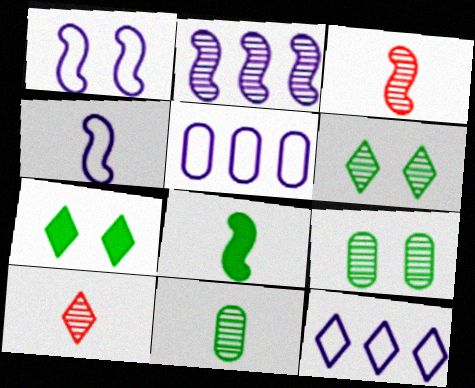[[2, 9, 10], 
[3, 4, 8], 
[3, 5, 7], 
[7, 10, 12]]